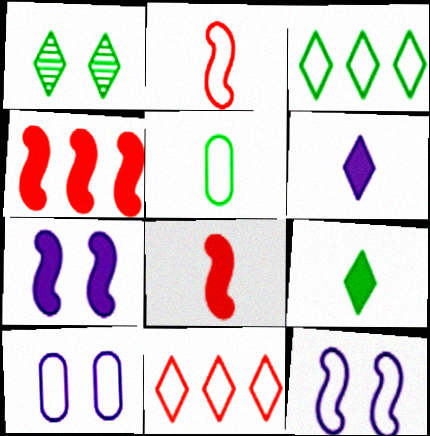[[1, 3, 9], 
[1, 6, 11], 
[2, 3, 10], 
[5, 11, 12]]